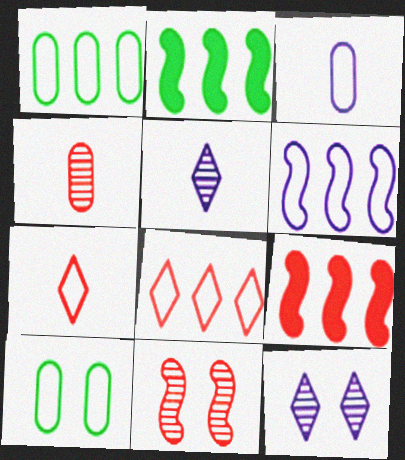[[1, 6, 8], 
[5, 9, 10], 
[6, 7, 10]]